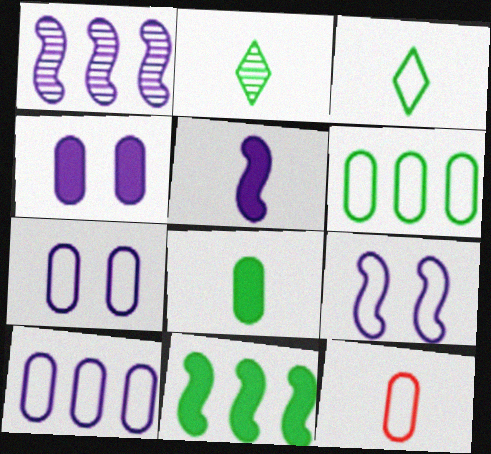[[1, 5, 9], 
[2, 5, 12], 
[6, 7, 12]]